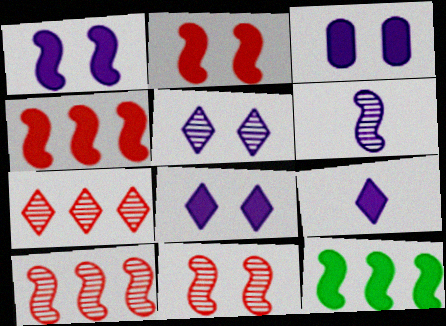[[1, 3, 8]]